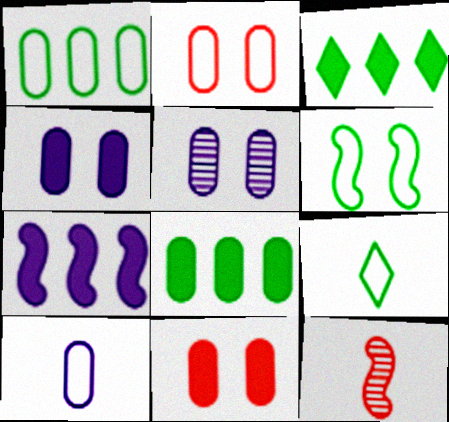[[1, 2, 10], 
[1, 6, 9], 
[6, 7, 12]]